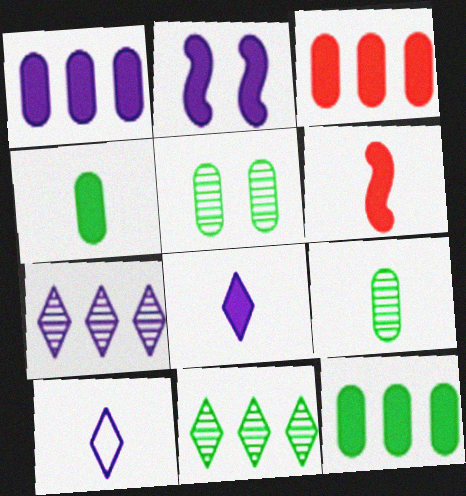[[1, 2, 8], 
[1, 3, 12], 
[4, 6, 8], 
[6, 9, 10]]